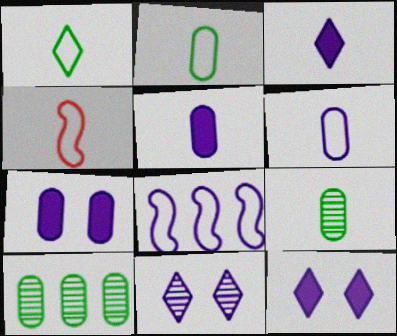[[1, 4, 6], 
[3, 4, 9], 
[4, 10, 12], 
[5, 8, 11]]